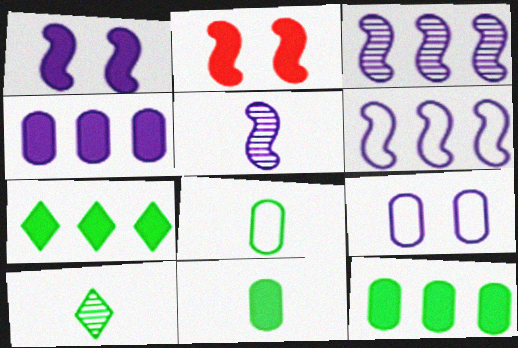[[1, 5, 6]]